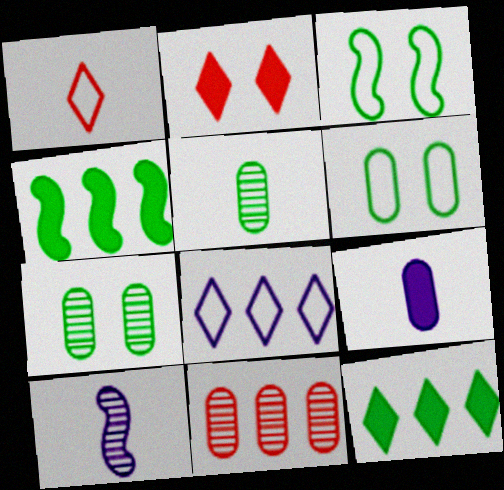[[2, 4, 9], 
[3, 5, 12], 
[4, 8, 11], 
[6, 9, 11]]